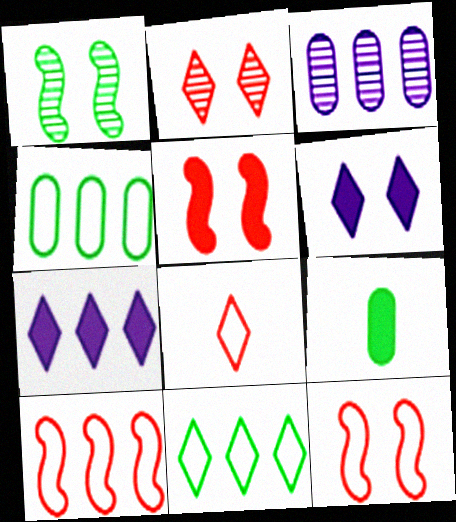[[1, 9, 11], 
[5, 7, 9]]